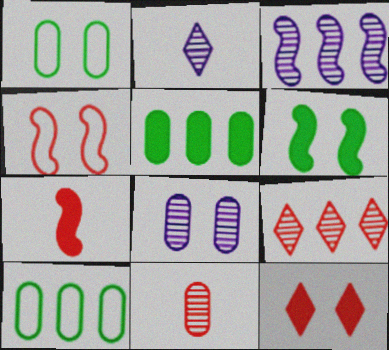[[2, 3, 8], 
[2, 4, 5]]